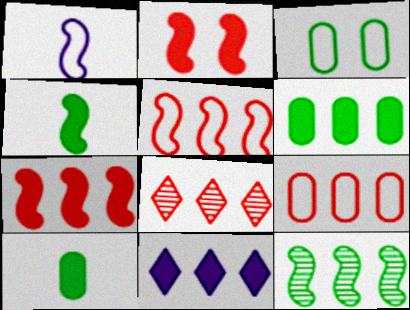[[1, 2, 12], 
[2, 10, 11], 
[6, 7, 11], 
[7, 8, 9], 
[9, 11, 12]]